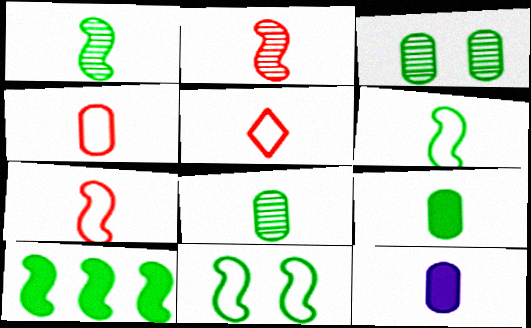[[1, 5, 12], 
[1, 10, 11], 
[4, 5, 7], 
[4, 8, 12]]